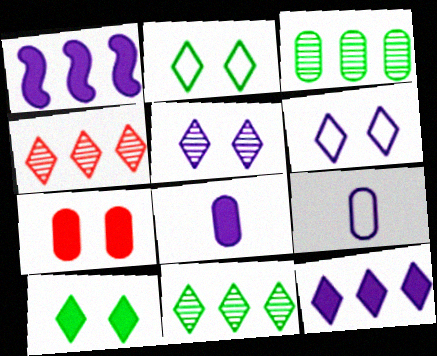[[1, 5, 9], 
[3, 7, 9]]